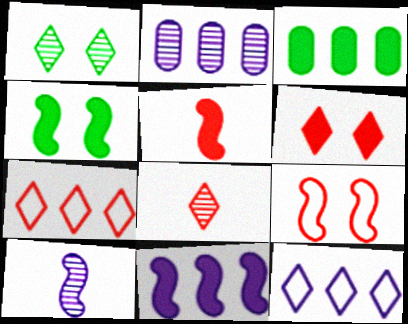[[2, 11, 12], 
[4, 5, 11], 
[6, 7, 8]]